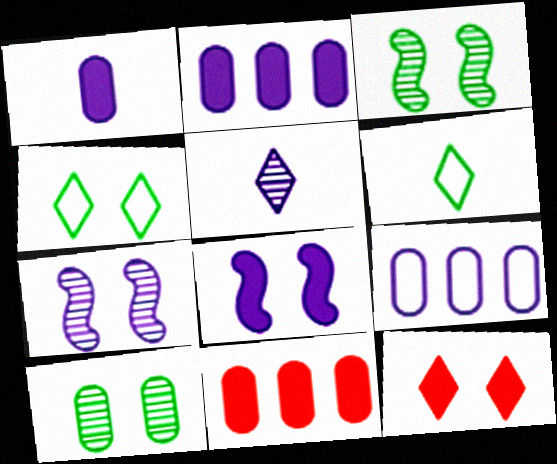[[5, 8, 9], 
[6, 7, 11]]